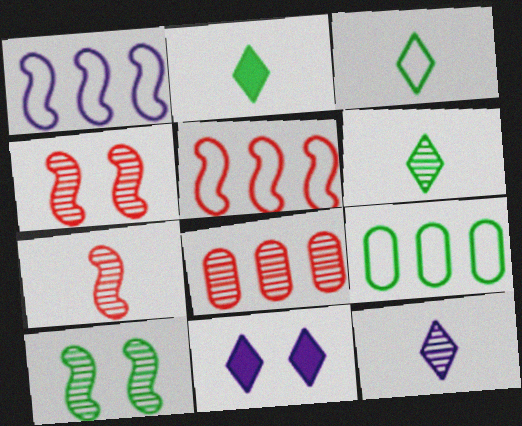[[2, 3, 6], 
[2, 9, 10], 
[7, 9, 11], 
[8, 10, 12]]